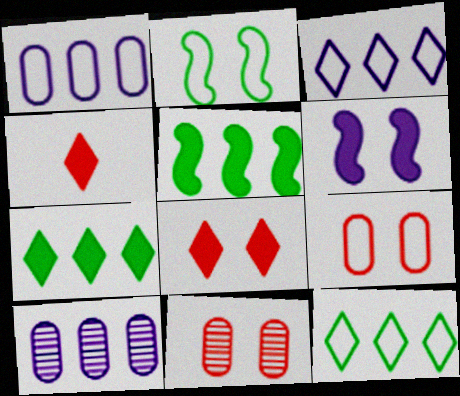[[2, 4, 10]]